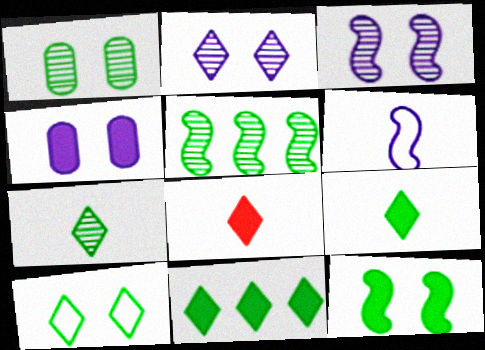[[1, 5, 7], 
[1, 10, 12], 
[7, 10, 11]]